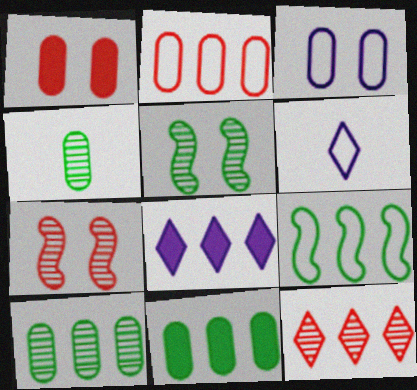[[6, 7, 11]]